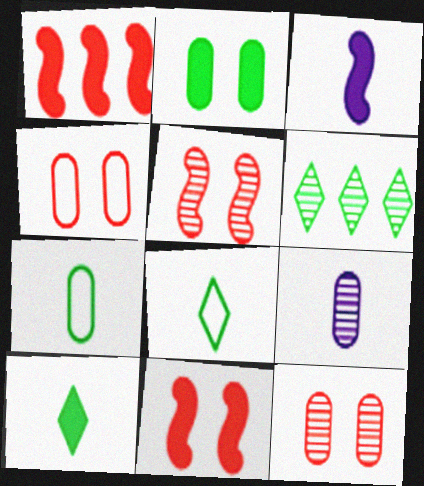[[3, 4, 6], 
[5, 6, 9]]